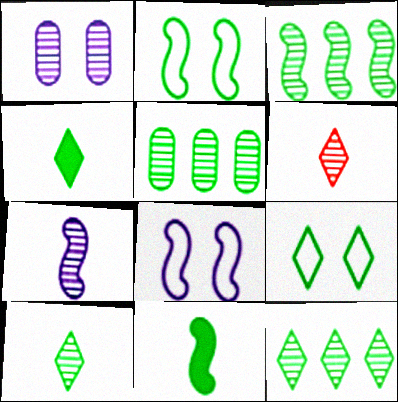[[1, 3, 6], 
[2, 3, 11], 
[2, 4, 5], 
[3, 5, 12], 
[4, 9, 12], 
[5, 9, 11]]